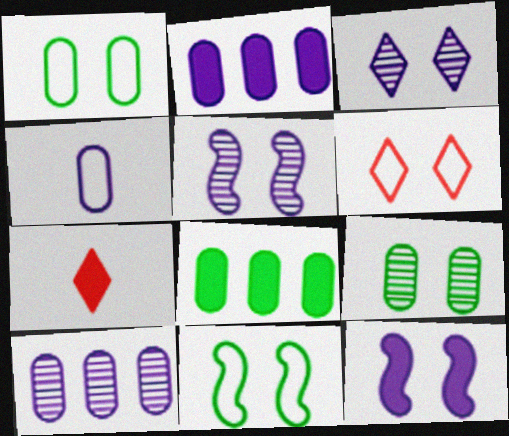[[6, 9, 12], 
[7, 8, 12], 
[7, 10, 11]]